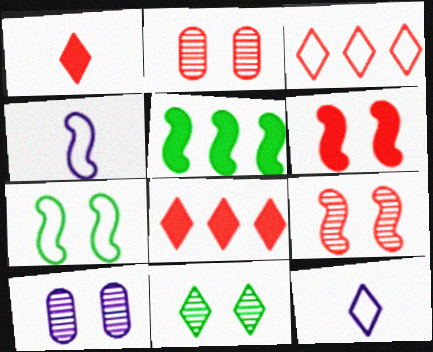[[2, 5, 12], 
[4, 5, 9], 
[8, 11, 12], 
[9, 10, 11]]